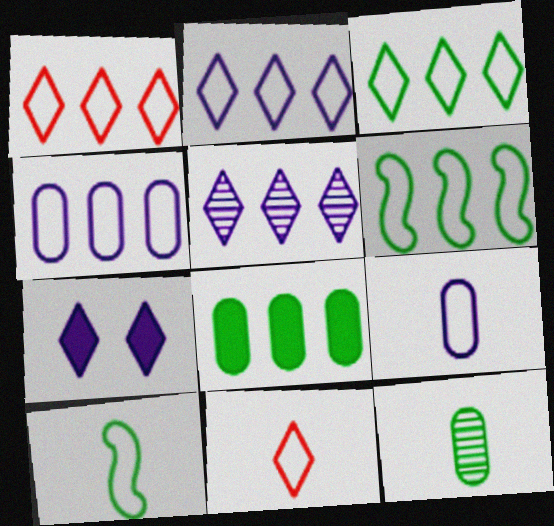[[1, 2, 3], 
[1, 4, 6], 
[9, 10, 11]]